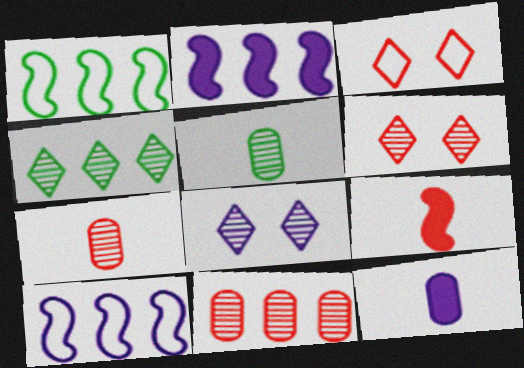[[1, 6, 12], 
[2, 3, 5], 
[3, 9, 11], 
[8, 10, 12]]